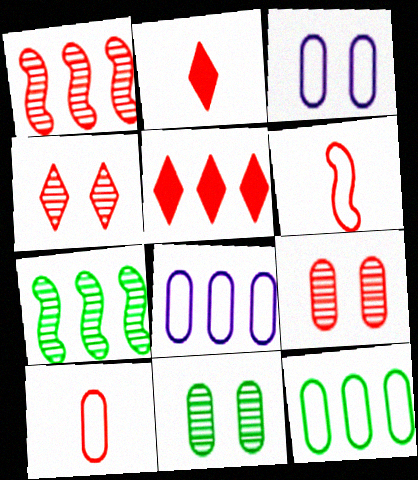[[2, 3, 7], 
[3, 10, 12], 
[5, 6, 9], 
[5, 7, 8]]